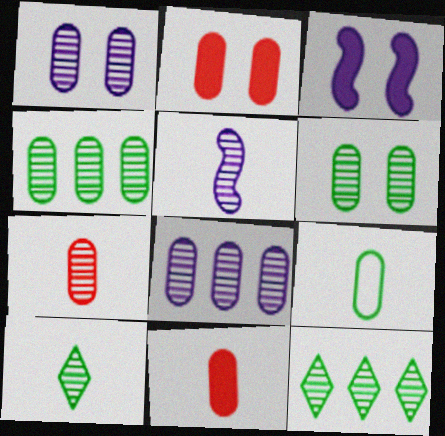[[1, 4, 7], 
[2, 8, 9], 
[5, 7, 10], 
[6, 7, 8]]